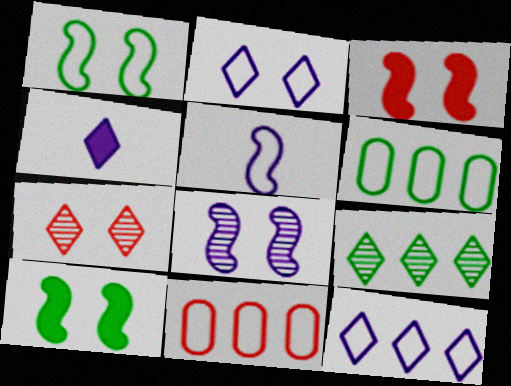[[1, 3, 8]]